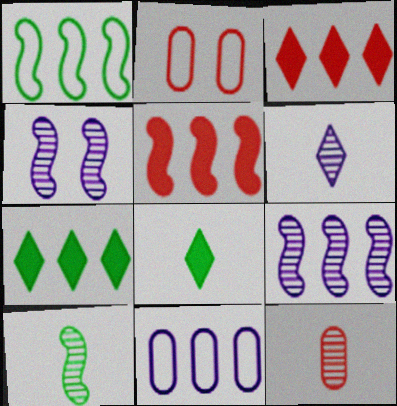[[1, 5, 9], 
[2, 8, 9], 
[6, 10, 12]]